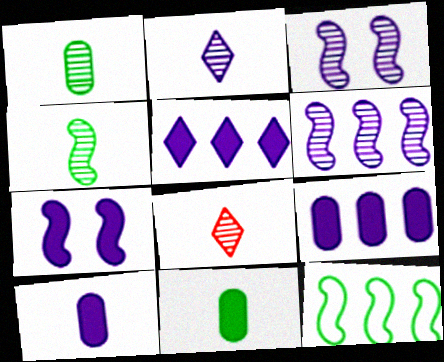[[5, 7, 10]]